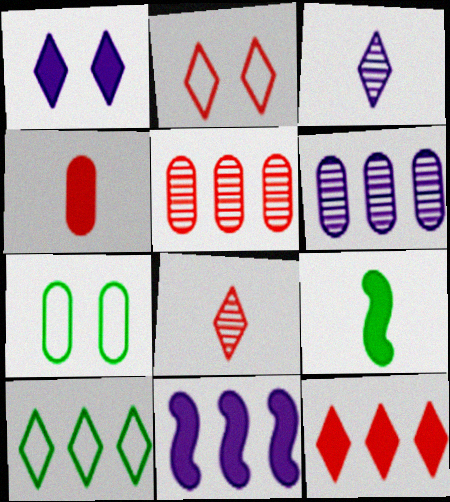[[1, 8, 10], 
[2, 6, 9], 
[2, 8, 12], 
[4, 6, 7], 
[5, 10, 11], 
[7, 8, 11]]